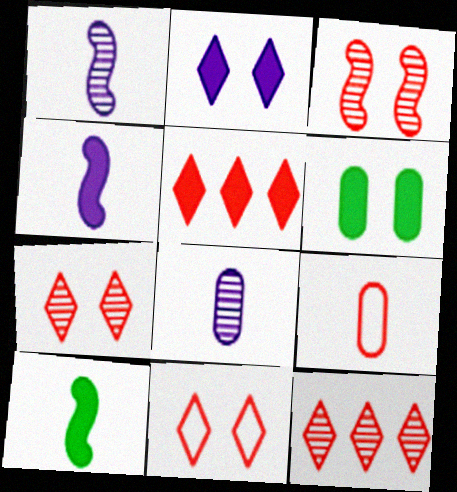[[3, 5, 9], 
[4, 5, 6]]